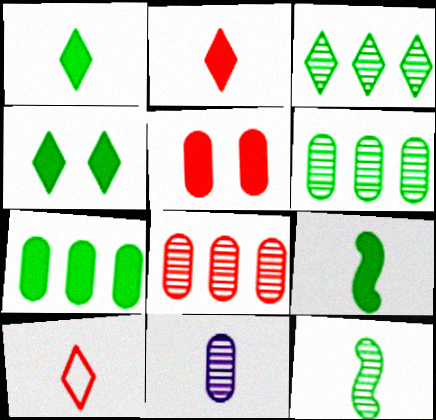[[4, 7, 9], 
[9, 10, 11]]